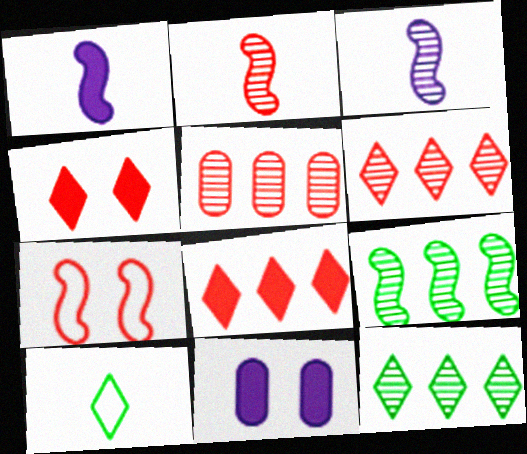[[1, 7, 9]]